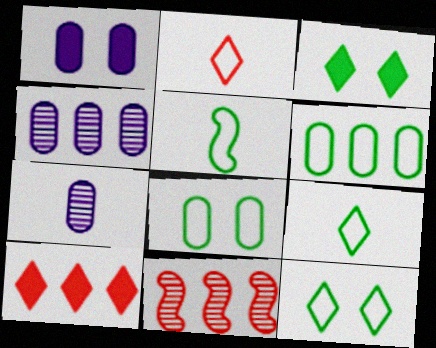[[1, 9, 11], 
[5, 6, 12]]